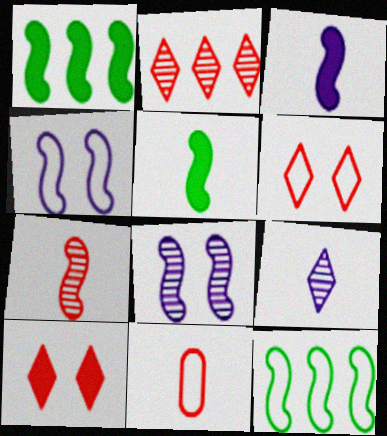[[1, 4, 7], 
[5, 9, 11]]